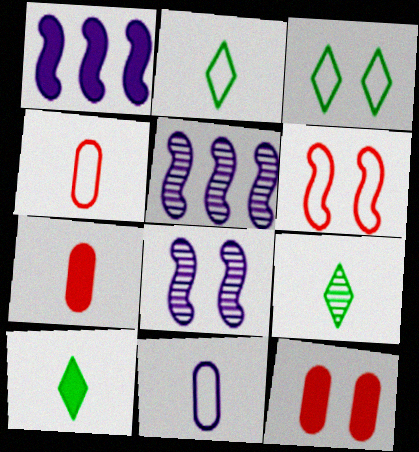[[1, 10, 12], 
[2, 5, 12], 
[2, 9, 10], 
[3, 5, 7], 
[3, 8, 12]]